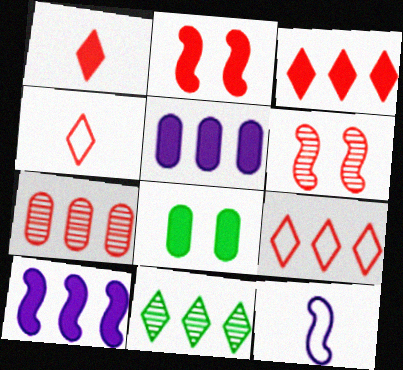[[1, 8, 10], 
[2, 4, 7]]